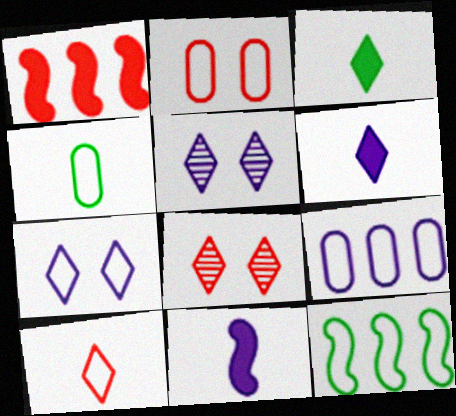[[1, 4, 5], 
[2, 4, 9], 
[5, 9, 11]]